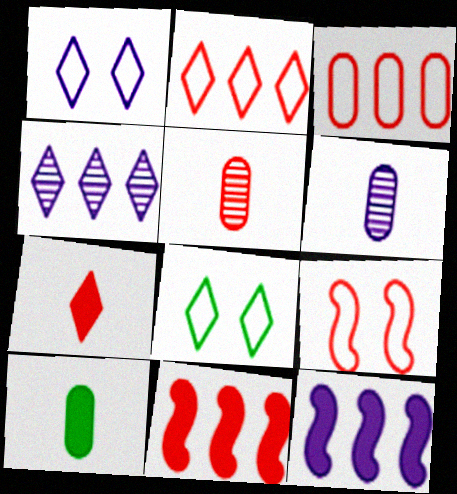[[1, 6, 12], 
[4, 7, 8], 
[4, 9, 10], 
[5, 8, 12], 
[6, 8, 11]]